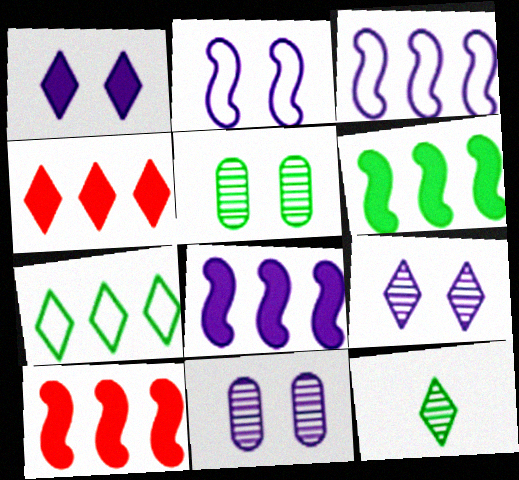[[1, 2, 11], 
[6, 8, 10]]